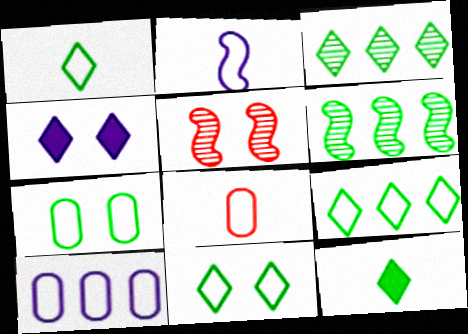[[1, 2, 8], 
[1, 9, 11], 
[3, 11, 12], 
[4, 5, 7], 
[4, 6, 8], 
[5, 10, 12], 
[6, 7, 12], 
[7, 8, 10]]